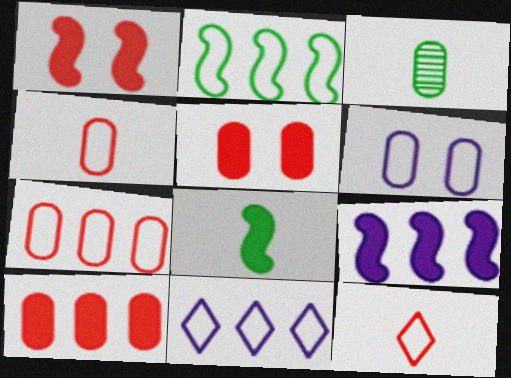[[1, 3, 11], 
[1, 8, 9], 
[2, 6, 12], 
[2, 7, 11], 
[3, 6, 10]]